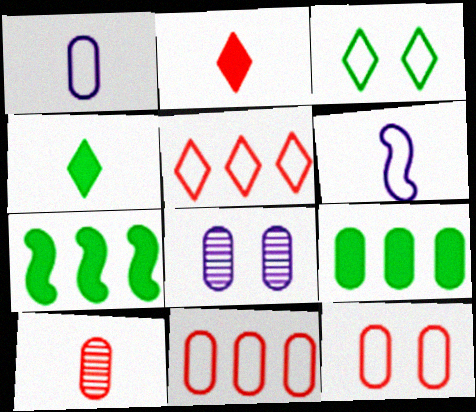[[3, 6, 11], 
[4, 6, 10]]